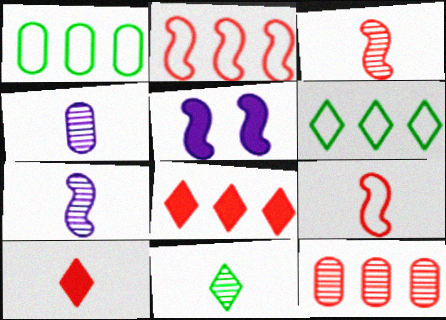[[2, 8, 12], 
[3, 4, 11]]